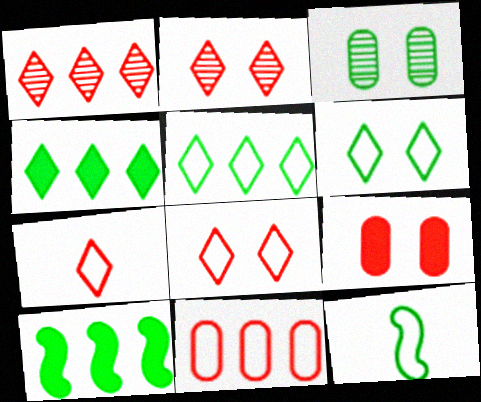[[3, 4, 12]]